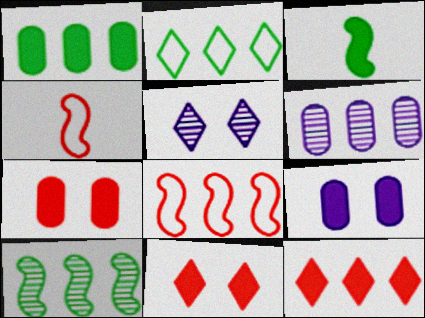[[1, 2, 10], 
[1, 4, 5], 
[3, 9, 12]]